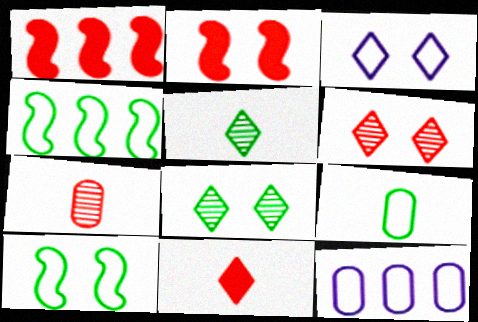[[2, 5, 12]]